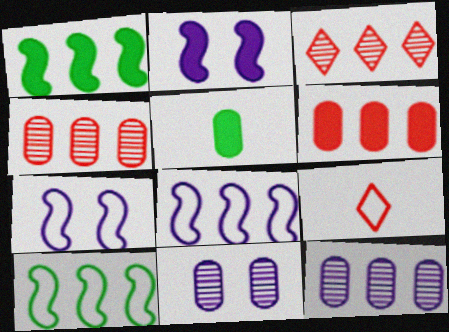[[1, 9, 11], 
[3, 5, 7]]